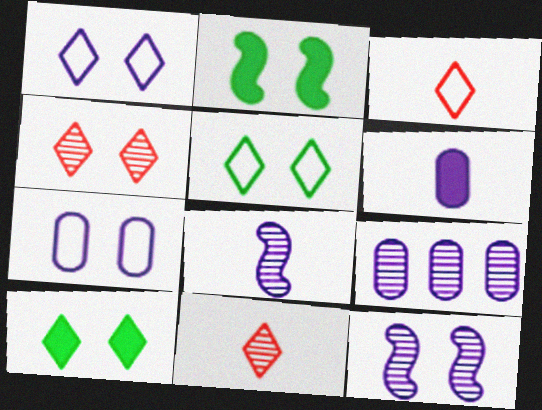[[1, 4, 10], 
[2, 3, 9], 
[2, 4, 7], 
[6, 7, 9]]